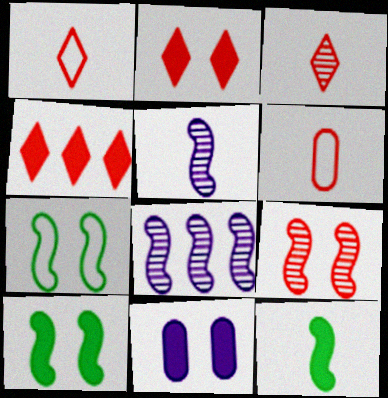[[2, 10, 11], 
[4, 6, 9], 
[4, 11, 12]]